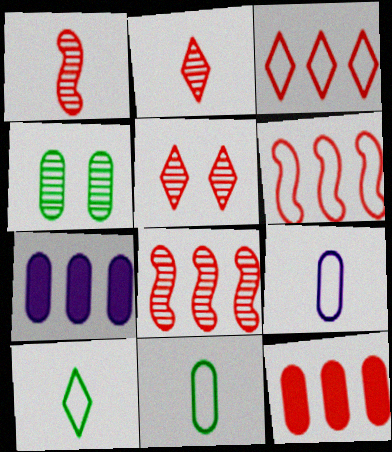[[3, 8, 12], 
[4, 9, 12]]